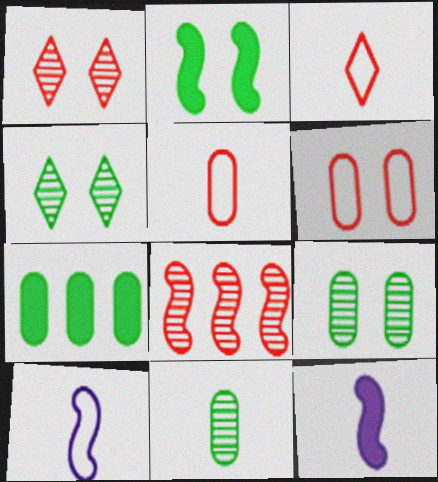[[1, 7, 10], 
[2, 8, 10], 
[3, 11, 12]]